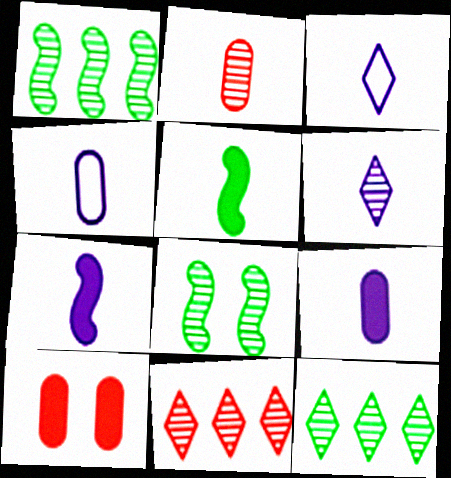[[1, 3, 10], 
[2, 3, 5], 
[4, 6, 7]]